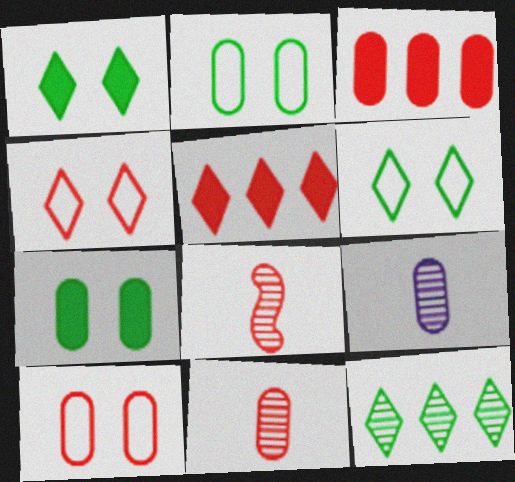[[2, 3, 9], 
[3, 4, 8], 
[3, 10, 11], 
[5, 8, 10]]